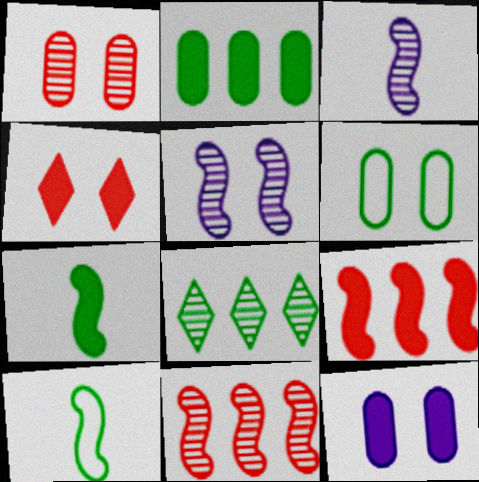[[1, 3, 8], 
[1, 6, 12], 
[4, 5, 6], 
[5, 9, 10], 
[6, 7, 8]]